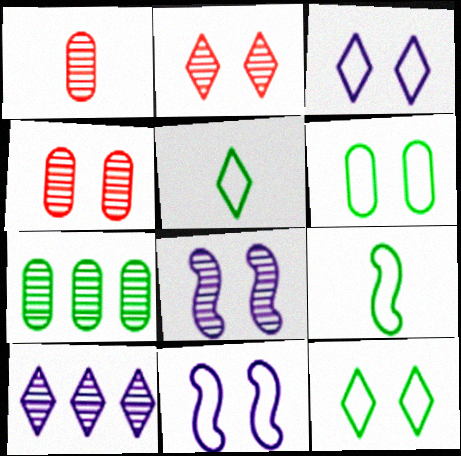[]